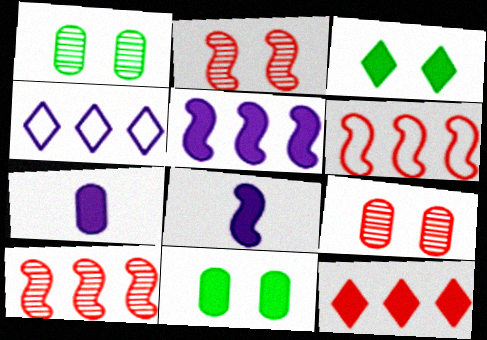[[8, 11, 12]]